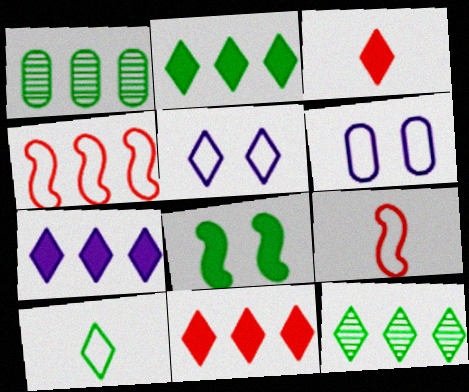[[1, 4, 7], 
[1, 8, 10], 
[2, 7, 11], 
[3, 5, 12], 
[4, 6, 10]]